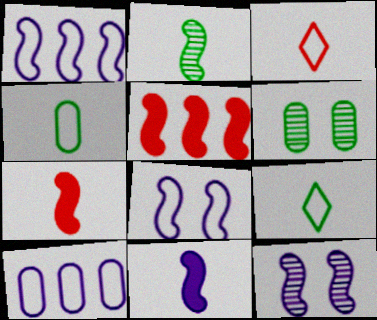[[1, 11, 12], 
[2, 5, 8]]